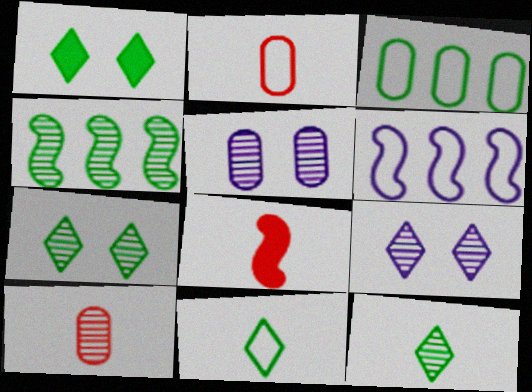[[1, 6, 10], 
[3, 8, 9], 
[4, 9, 10]]